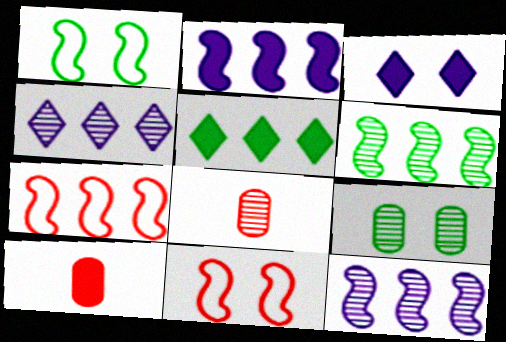[[1, 4, 10], 
[2, 6, 7], 
[3, 9, 11]]